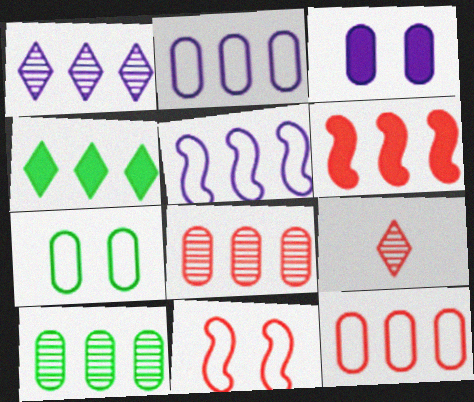[[4, 5, 8]]